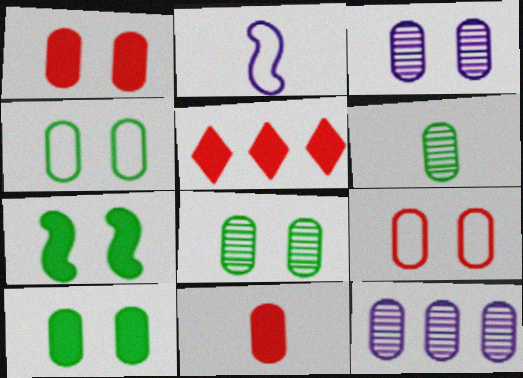[[1, 3, 4], 
[2, 5, 8], 
[3, 9, 10], 
[4, 8, 10], 
[4, 11, 12]]